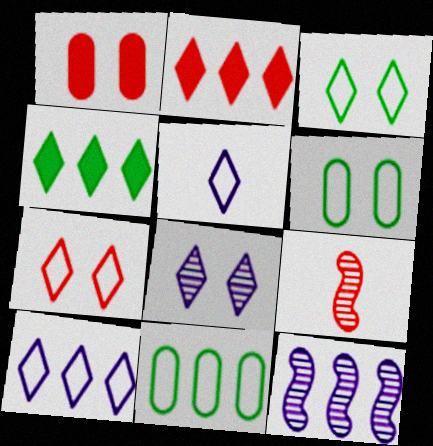[[2, 11, 12]]